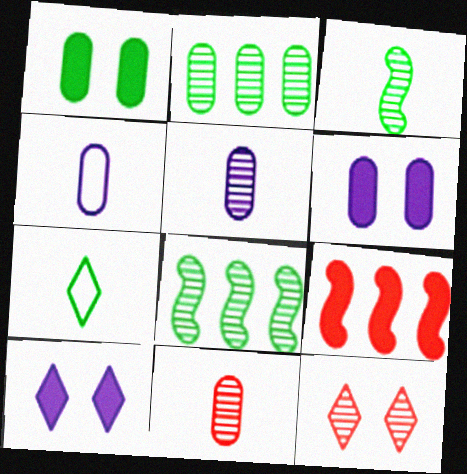[[1, 7, 8], 
[5, 8, 12]]